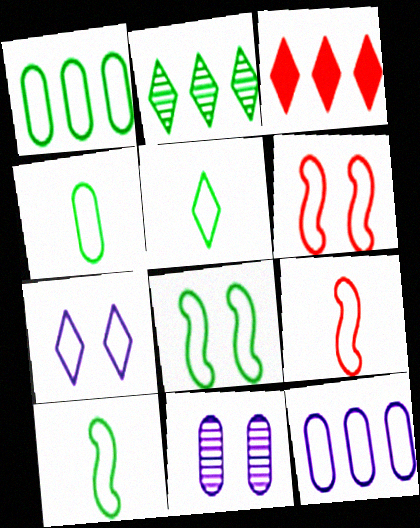[[1, 5, 8], 
[1, 7, 9], 
[3, 10, 11], 
[4, 5, 10], 
[5, 6, 12]]